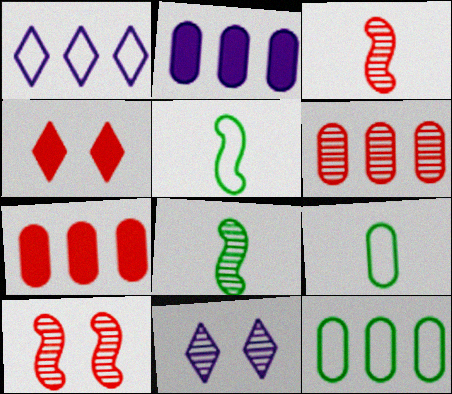[[2, 6, 12], 
[5, 7, 11], 
[6, 8, 11]]